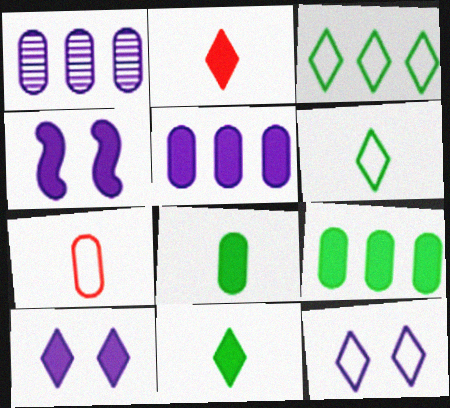[[2, 4, 9]]